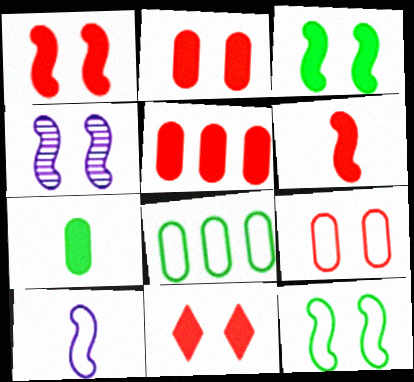[[1, 2, 11], 
[1, 4, 12], 
[5, 6, 11]]